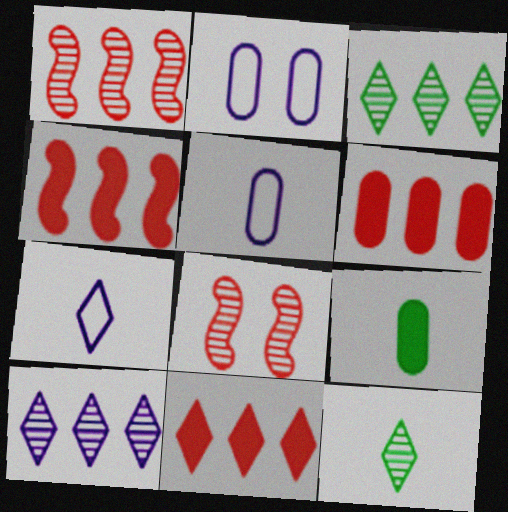[[2, 4, 12], 
[4, 6, 11]]